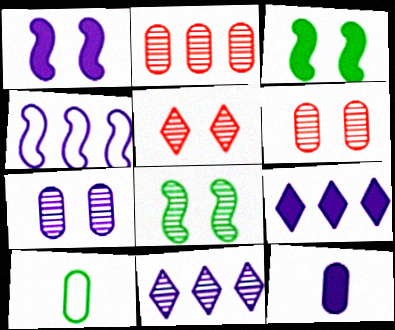[[1, 9, 12], 
[5, 7, 8]]